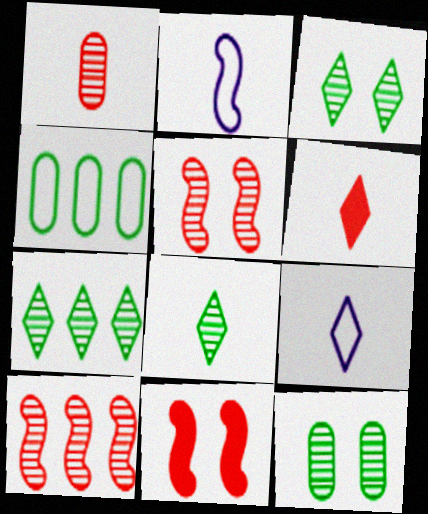[[3, 7, 8], 
[6, 8, 9]]